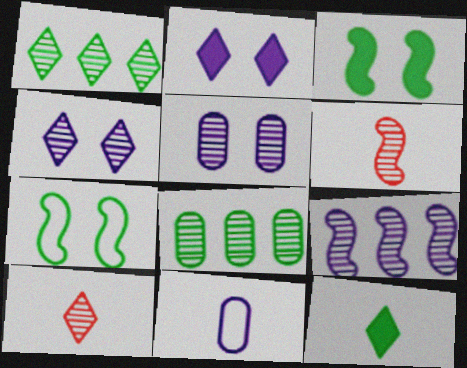[[1, 4, 10], 
[1, 5, 6], 
[2, 9, 11], 
[4, 6, 8], 
[6, 11, 12], 
[7, 8, 12]]